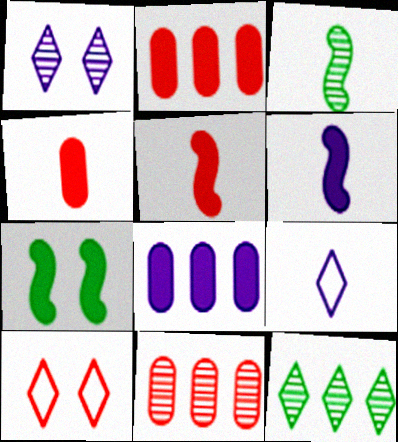[[1, 3, 11], 
[3, 4, 9], 
[3, 8, 10], 
[5, 10, 11], 
[7, 9, 11]]